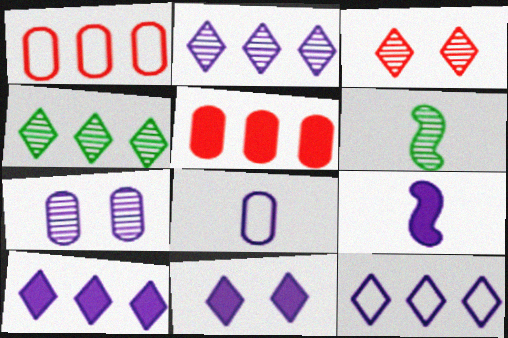[[1, 6, 11], 
[2, 10, 12], 
[7, 9, 12]]